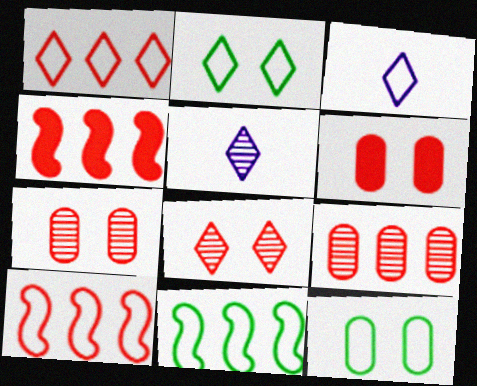[[1, 2, 3], 
[1, 4, 9], 
[3, 10, 12], 
[4, 5, 12], 
[5, 6, 11]]